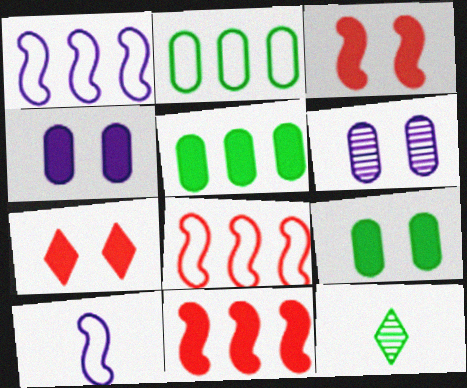[[4, 8, 12]]